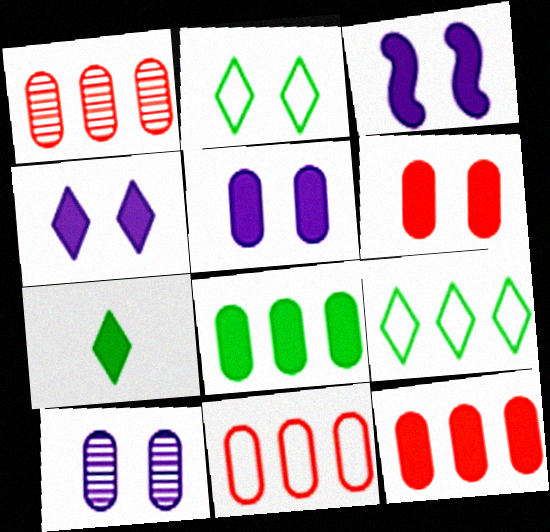[[1, 11, 12], 
[3, 4, 5], 
[3, 7, 12]]